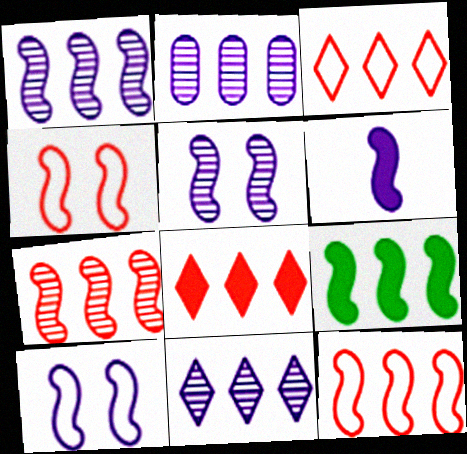[[1, 2, 11], 
[1, 6, 10], 
[1, 9, 12], 
[2, 3, 9]]